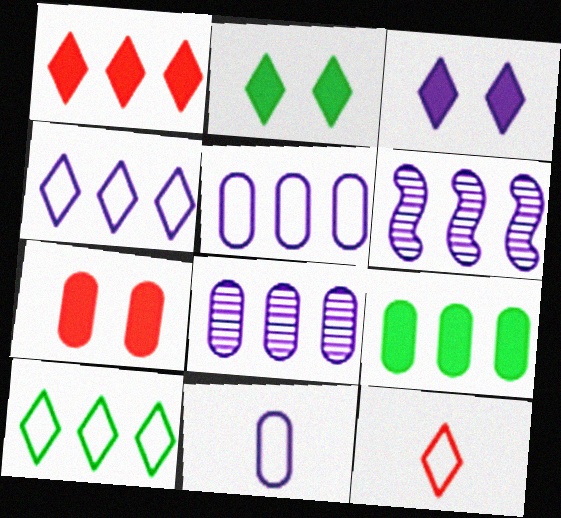[[3, 6, 11]]